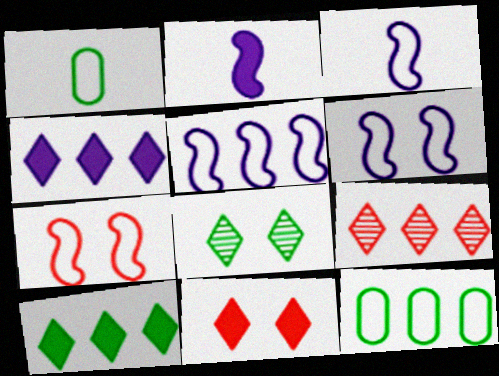[[3, 5, 6]]